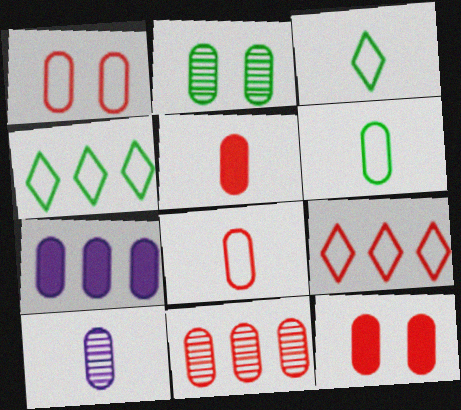[[1, 5, 11], 
[2, 7, 8], 
[2, 10, 11], 
[5, 6, 10], 
[8, 11, 12]]